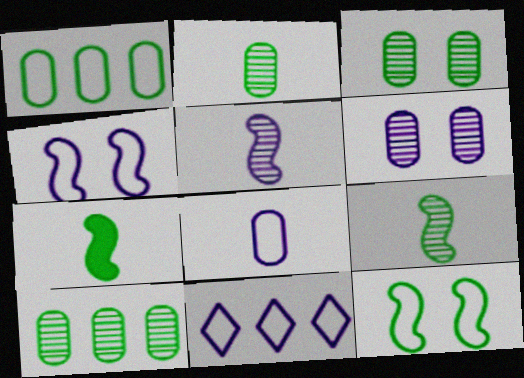[[2, 3, 10], 
[4, 8, 11]]